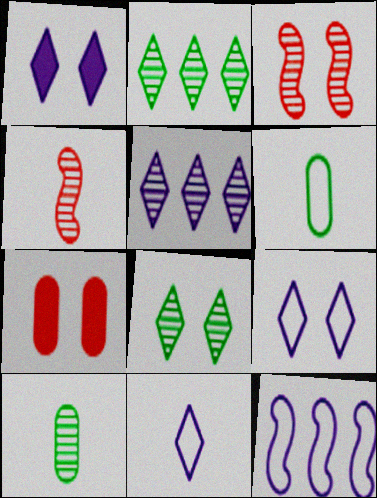[[1, 5, 11], 
[3, 5, 10]]